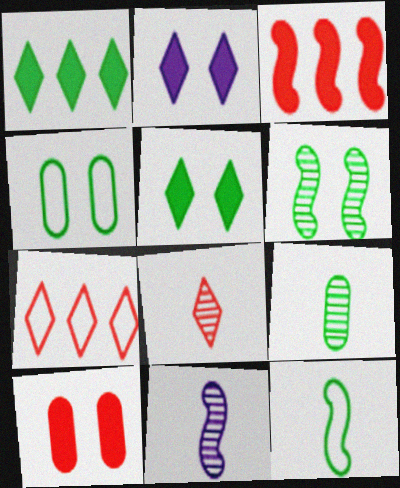[[4, 5, 6], 
[8, 9, 11]]